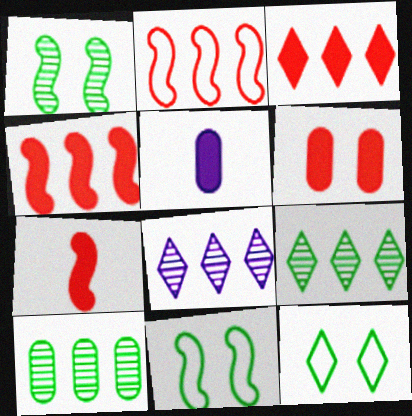[[3, 6, 7]]